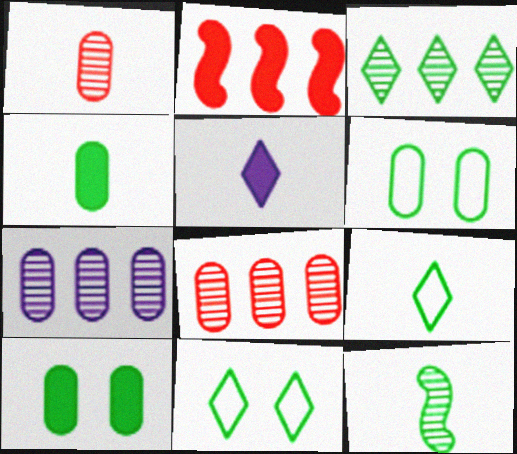[[2, 5, 10], 
[4, 9, 12]]